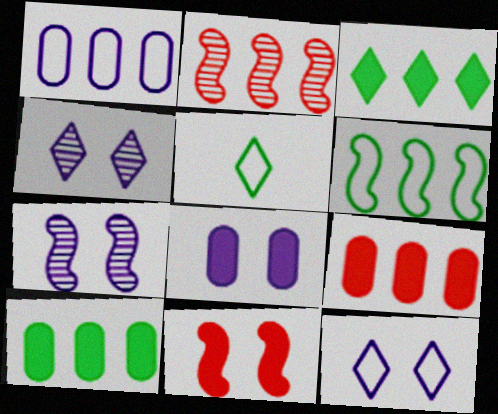[[1, 2, 3], 
[2, 5, 8], 
[5, 7, 9], 
[7, 8, 12]]